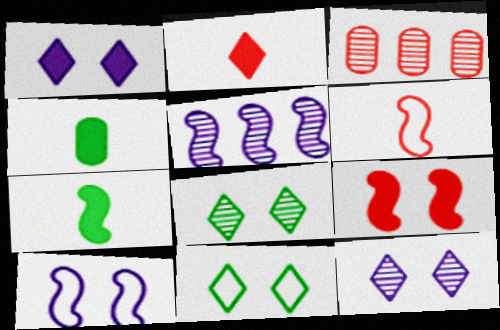[]